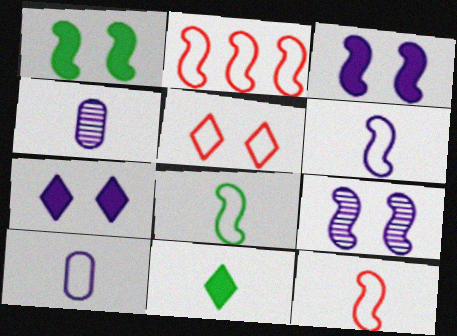[[4, 11, 12], 
[6, 8, 12]]